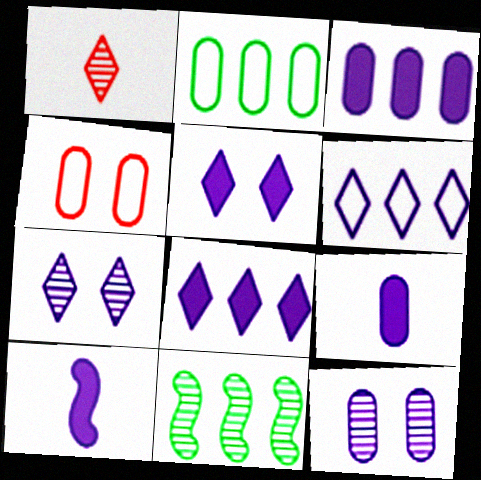[[1, 11, 12], 
[3, 5, 10], 
[6, 10, 12]]